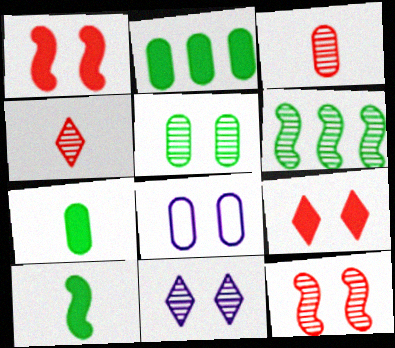[[2, 3, 8], 
[3, 6, 11], 
[5, 11, 12]]